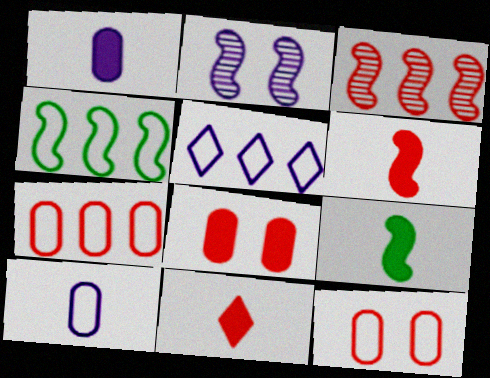[[1, 2, 5], 
[1, 9, 11], 
[2, 4, 6], 
[3, 11, 12], 
[4, 5, 7]]